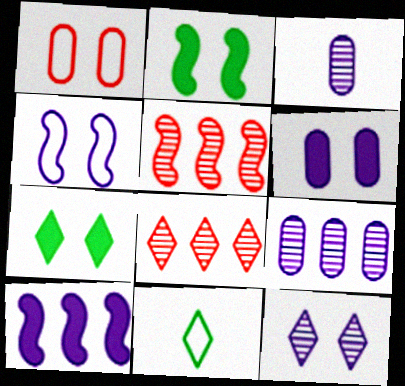[[1, 2, 12], 
[4, 6, 12], 
[5, 6, 11]]